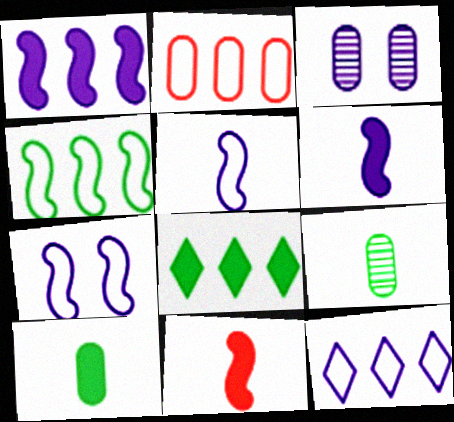[[2, 3, 10], 
[2, 4, 12], 
[3, 6, 12]]